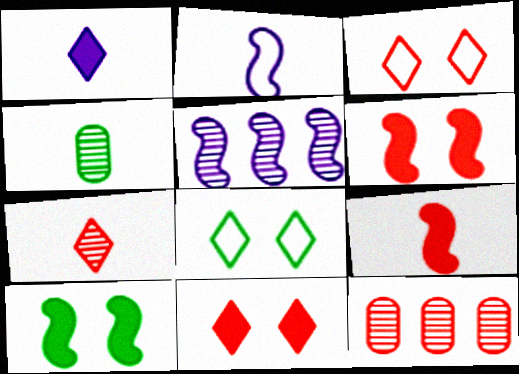[[3, 9, 12]]